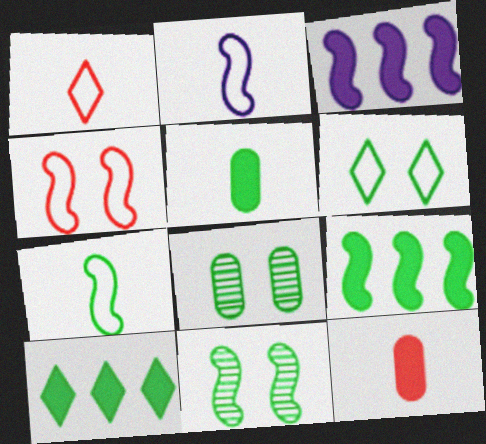[[1, 3, 8], 
[7, 8, 10], 
[7, 9, 11]]